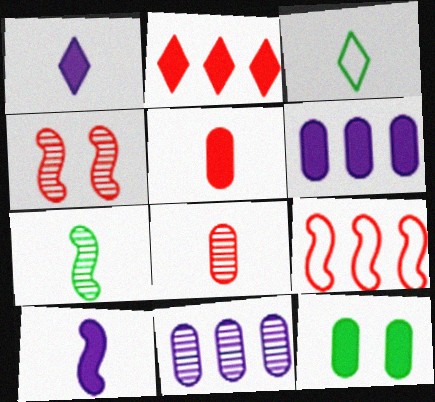[[2, 10, 12], 
[3, 4, 6], 
[3, 8, 10], 
[5, 6, 12]]